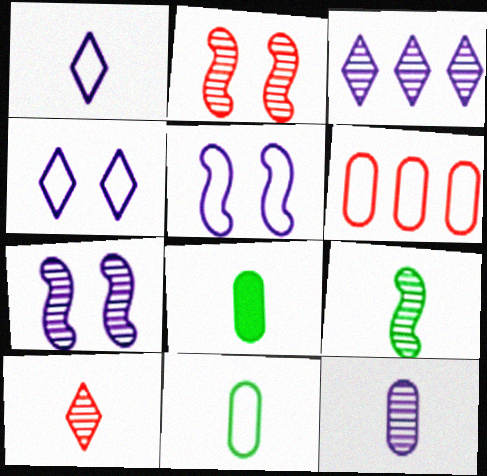[[3, 7, 12], 
[9, 10, 12]]